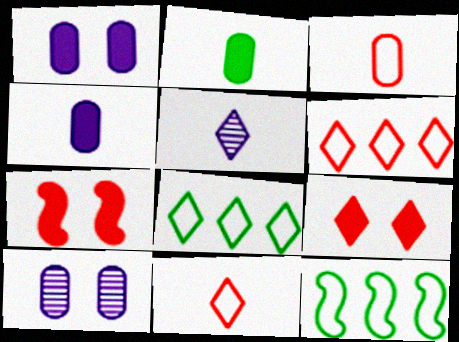[[5, 8, 9]]